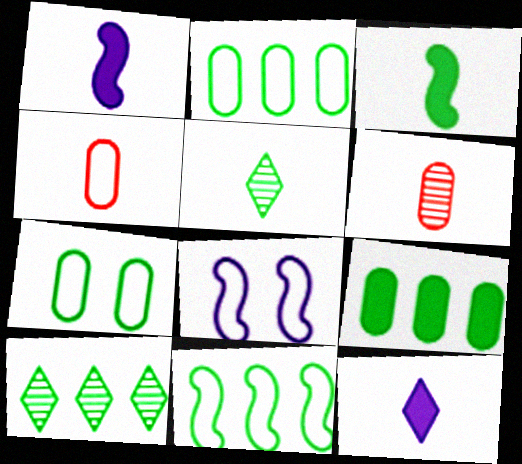[[1, 4, 5], 
[3, 7, 10], 
[9, 10, 11]]